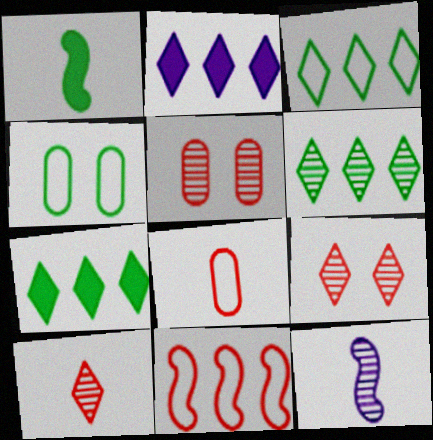[[1, 4, 6], 
[3, 6, 7], 
[5, 6, 12]]